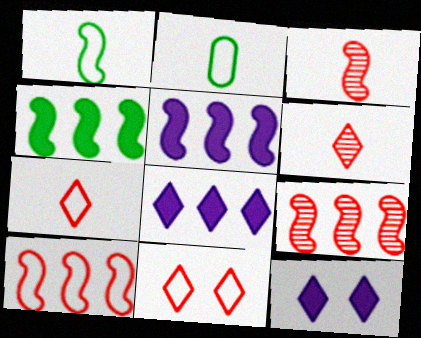[[2, 9, 12]]